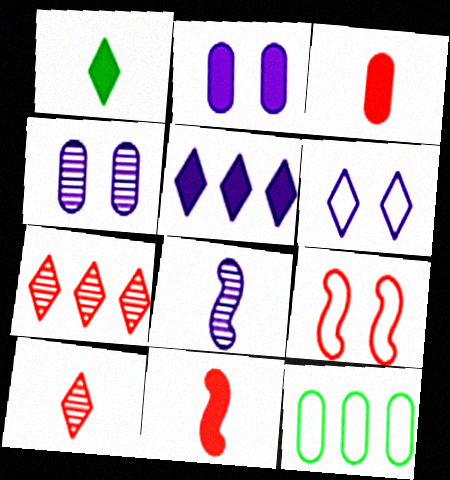[[1, 6, 7], 
[3, 4, 12], 
[3, 7, 9]]